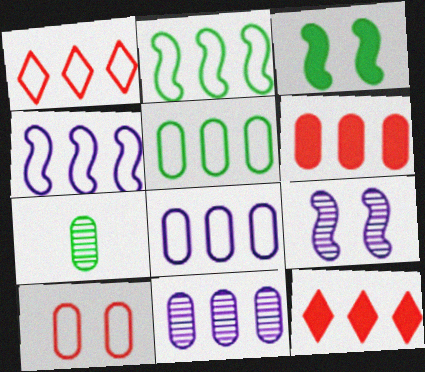[[1, 2, 8], 
[1, 4, 5], 
[2, 11, 12], 
[5, 6, 11]]